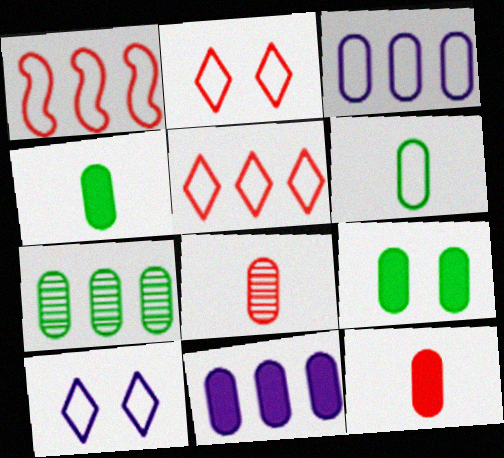[[1, 6, 10], 
[3, 8, 9], 
[6, 7, 9], 
[9, 11, 12]]